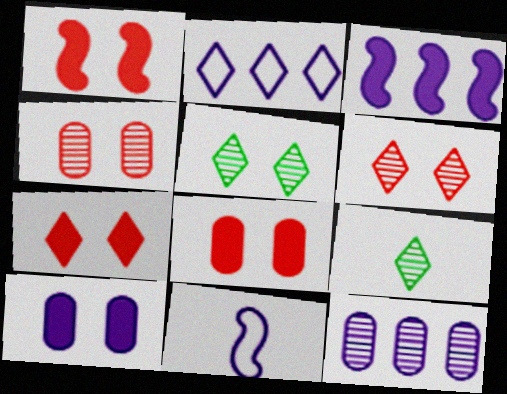[[1, 7, 8], 
[2, 3, 12], 
[2, 7, 9]]